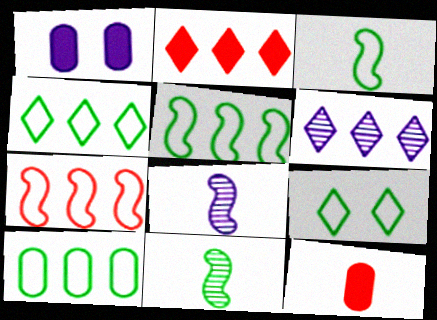[[2, 4, 6], 
[3, 9, 10], 
[4, 5, 10]]